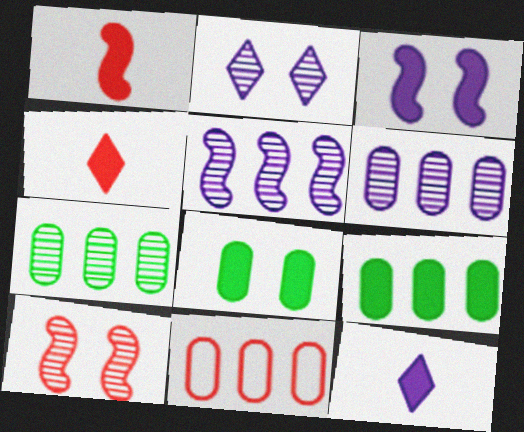[[3, 4, 9], 
[4, 10, 11], 
[6, 9, 11]]